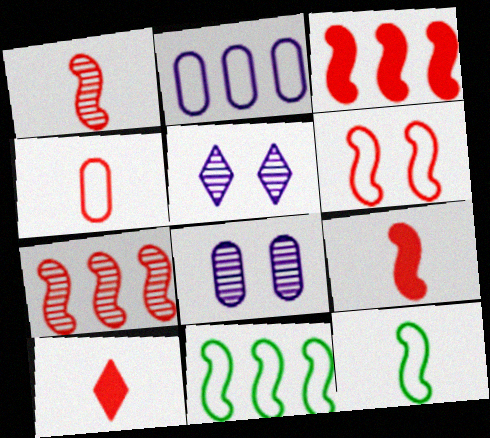[[1, 3, 6], 
[1, 4, 10], 
[6, 7, 9], 
[8, 10, 11]]